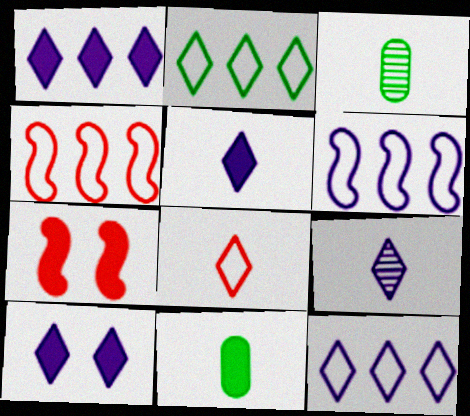[[1, 5, 10], 
[1, 7, 11], 
[3, 4, 10], 
[3, 7, 12], 
[9, 10, 12]]